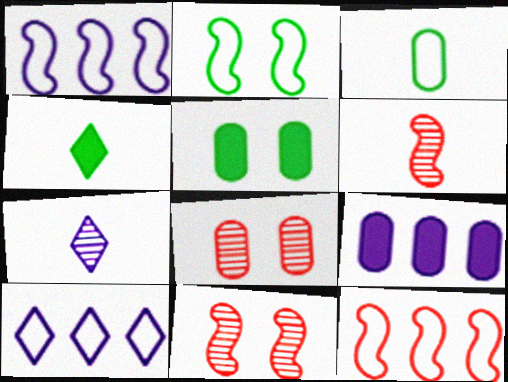[[1, 4, 8], 
[3, 8, 9], 
[5, 6, 10], 
[5, 7, 12]]